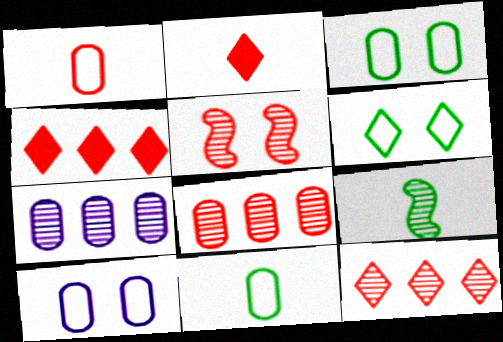[[1, 4, 5], 
[4, 9, 10]]